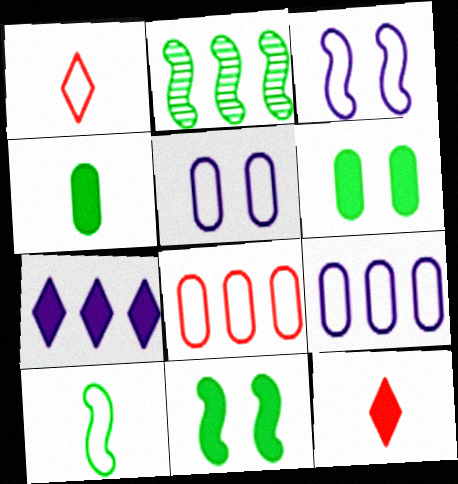[[2, 5, 12], 
[2, 7, 8], 
[2, 10, 11]]